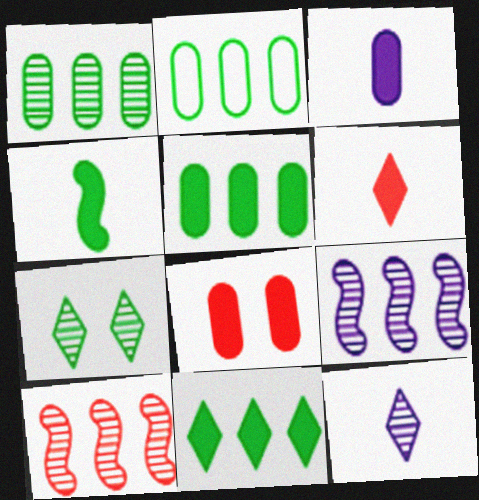[[1, 2, 5], 
[2, 4, 7], 
[3, 4, 6], 
[3, 5, 8]]